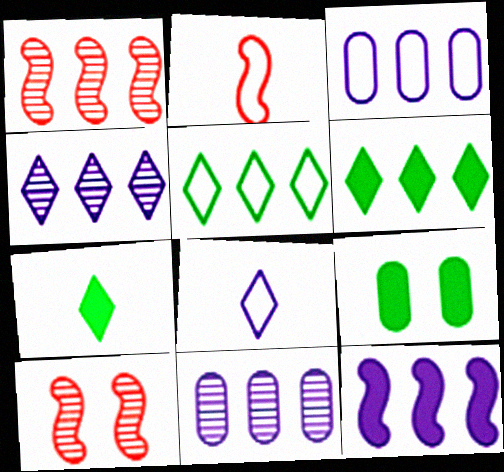[[1, 3, 6], 
[1, 8, 9], 
[2, 4, 9], 
[3, 4, 12], 
[3, 7, 10]]